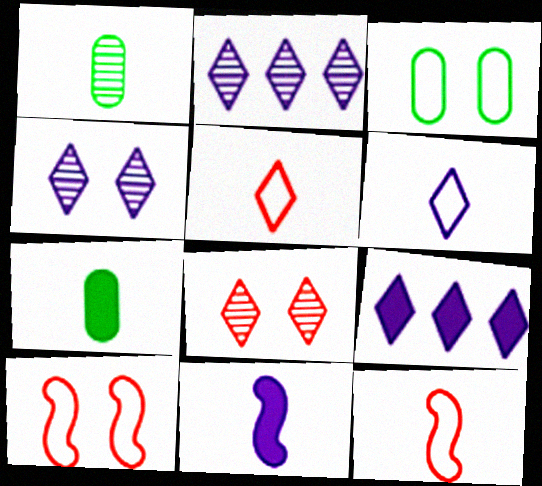[[1, 5, 11], 
[1, 9, 10], 
[2, 7, 10], 
[4, 6, 9]]